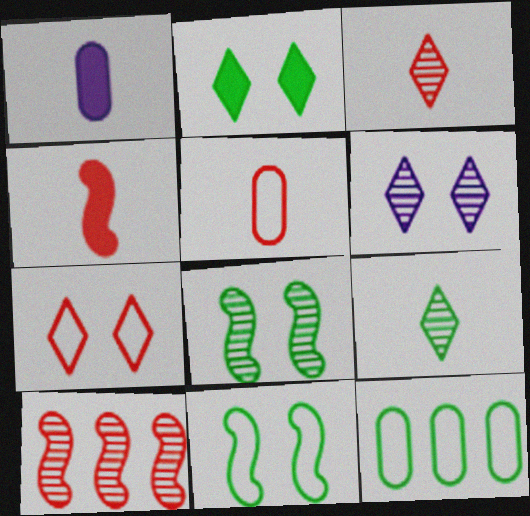[[2, 6, 7], 
[3, 4, 5], 
[4, 6, 12]]